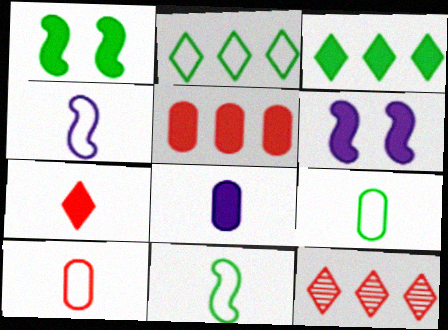[[6, 9, 12]]